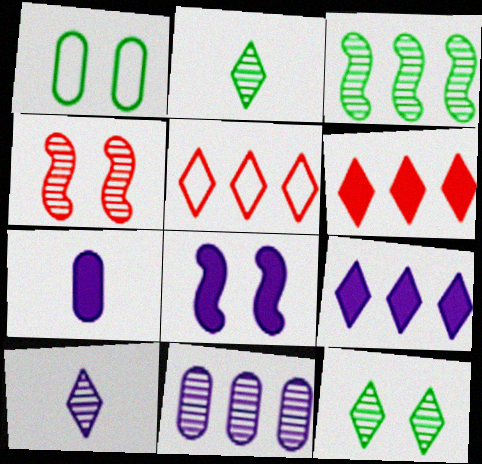[[2, 4, 11], 
[7, 8, 9]]